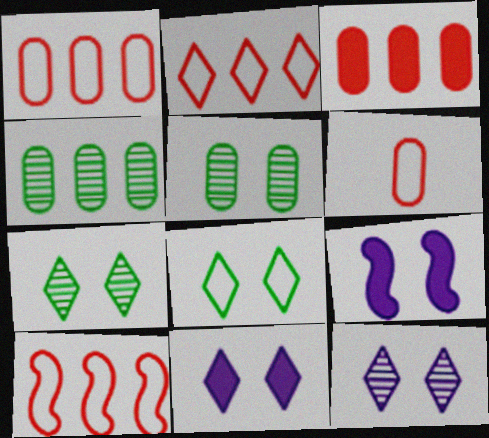[[1, 2, 10]]